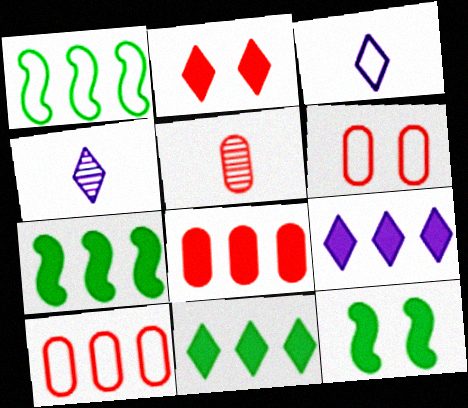[[1, 3, 6], 
[4, 6, 7], 
[4, 10, 12], 
[5, 6, 8], 
[7, 8, 9]]